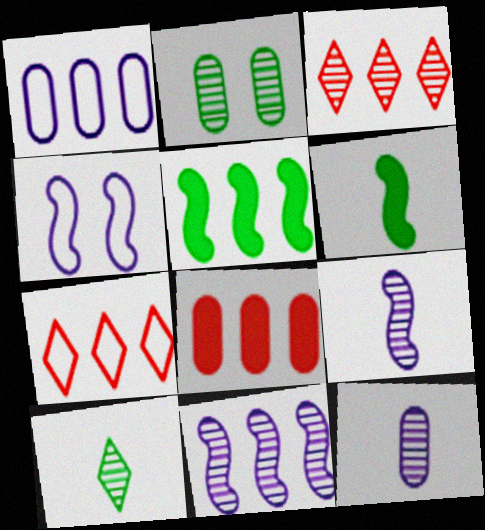[[1, 3, 5], 
[2, 3, 9], 
[4, 8, 10]]